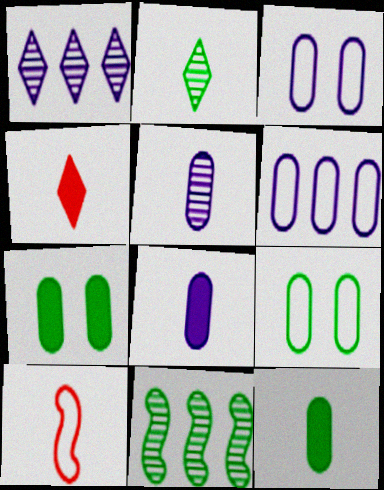[[1, 7, 10], 
[2, 8, 10], 
[3, 4, 11]]